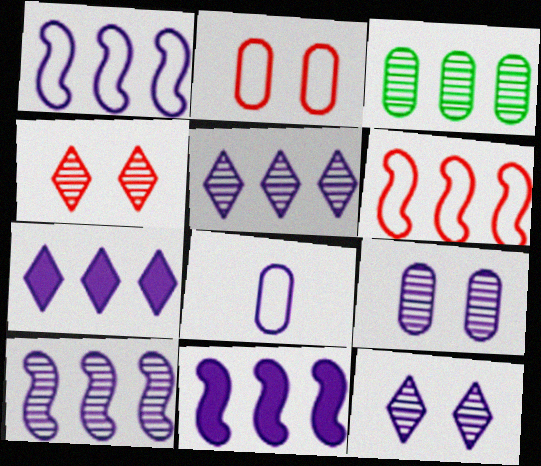[[1, 10, 11], 
[3, 6, 7], 
[8, 11, 12]]